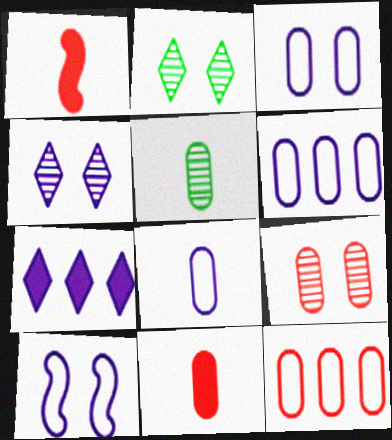[[1, 2, 6], 
[3, 6, 8], 
[5, 8, 11], 
[9, 11, 12]]